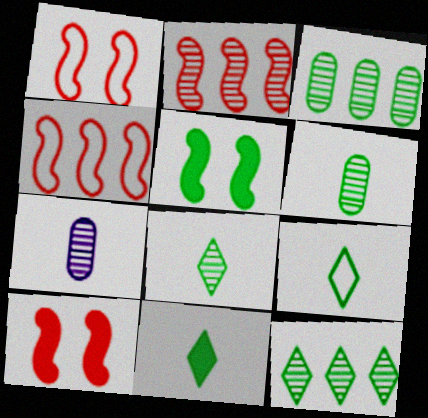[[3, 5, 9], 
[8, 9, 11]]